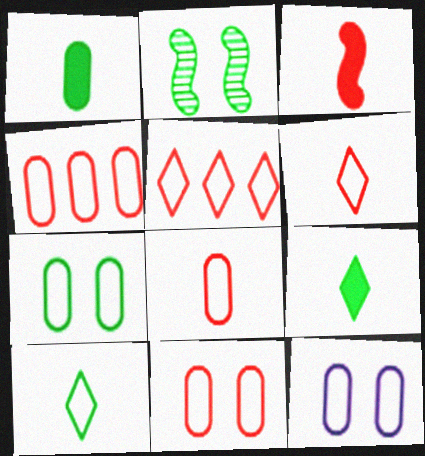[[4, 8, 11], 
[7, 11, 12]]